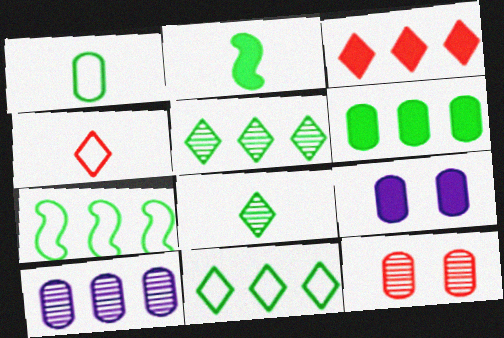[[1, 2, 8], 
[2, 3, 9], 
[3, 7, 10], 
[5, 6, 7]]